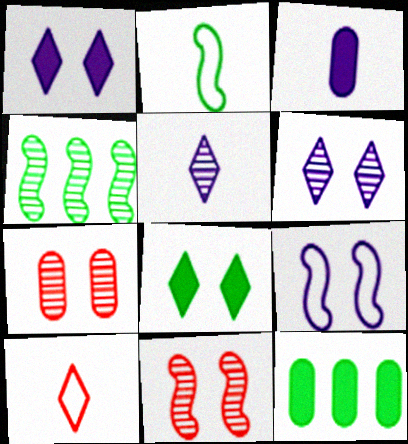[[4, 5, 7], 
[7, 8, 9]]